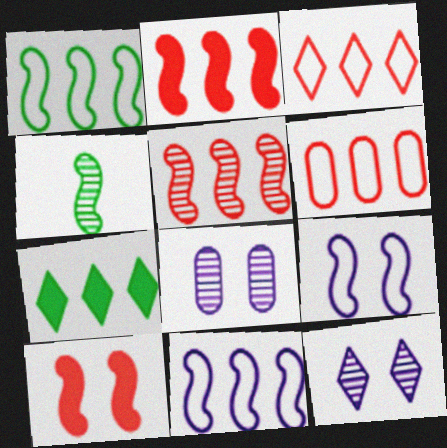[[2, 4, 9], 
[4, 10, 11]]